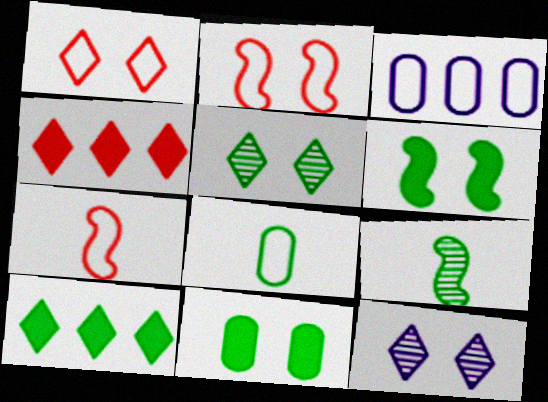[[2, 11, 12]]